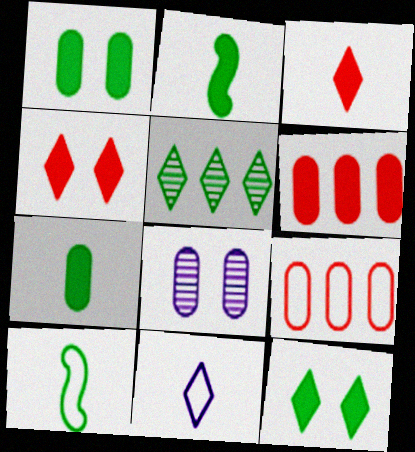[[1, 5, 10], 
[4, 5, 11], 
[7, 8, 9]]